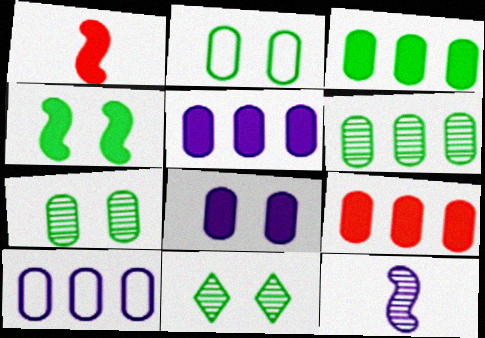[[1, 10, 11], 
[2, 4, 11], 
[3, 5, 9], 
[6, 9, 10]]